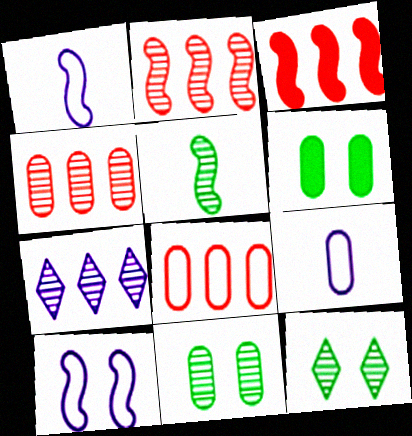[[3, 5, 10], 
[3, 9, 12], 
[4, 6, 9]]